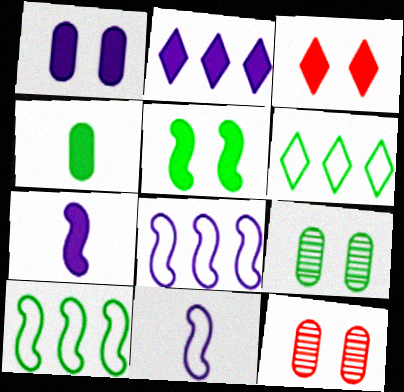[[1, 2, 7], 
[1, 3, 5], 
[6, 7, 12]]